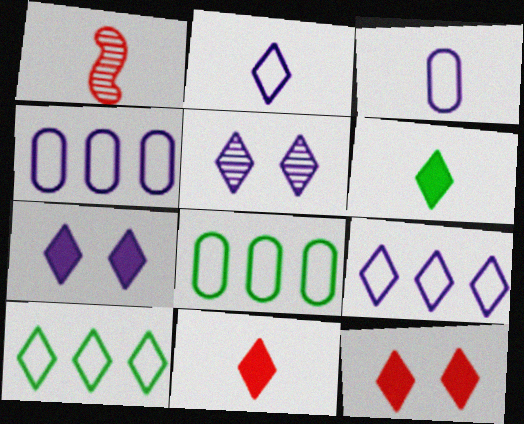[[1, 3, 6], 
[1, 7, 8], 
[5, 10, 11]]